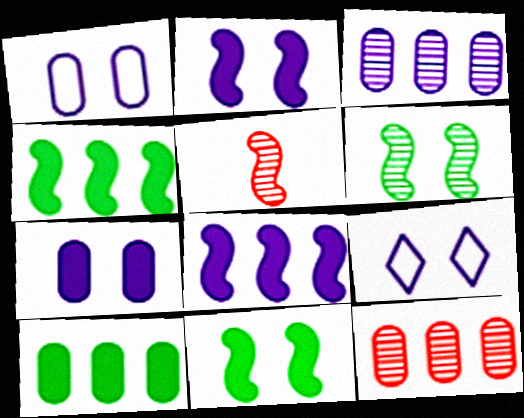[[5, 9, 10]]